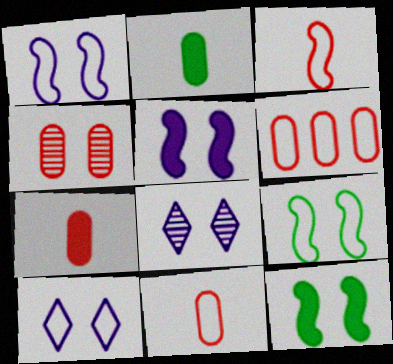[[4, 6, 7], 
[4, 10, 12]]